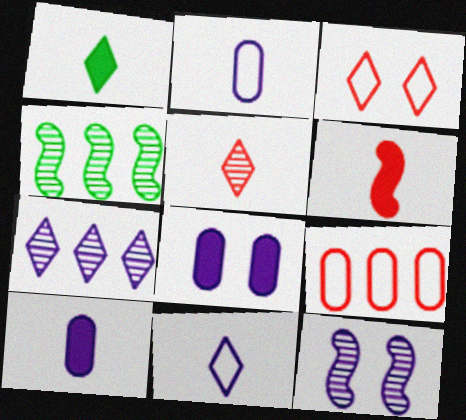[[1, 3, 7], 
[1, 5, 11], 
[1, 6, 10], 
[1, 9, 12], 
[3, 4, 10]]